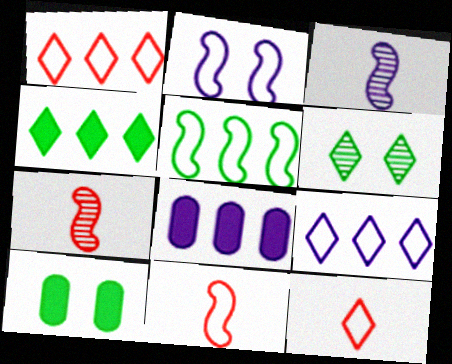[[1, 3, 10], 
[2, 5, 11], 
[6, 8, 11], 
[7, 9, 10]]